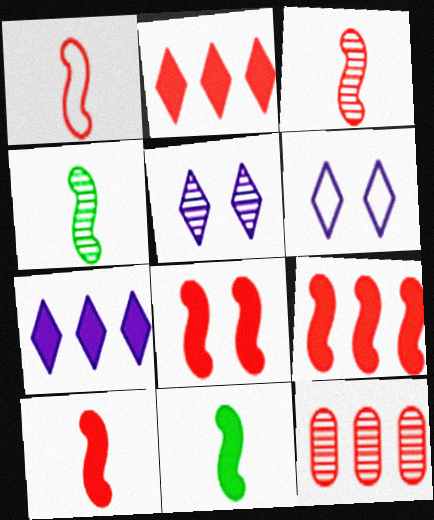[[1, 3, 10], 
[4, 5, 12], 
[6, 11, 12], 
[8, 9, 10]]